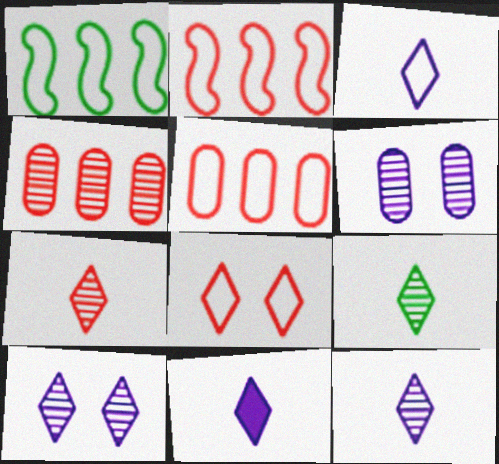[[3, 11, 12], 
[7, 9, 12]]